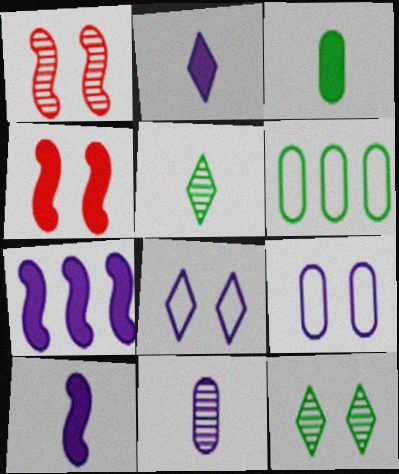[[1, 2, 6], 
[4, 9, 12], 
[7, 8, 11]]